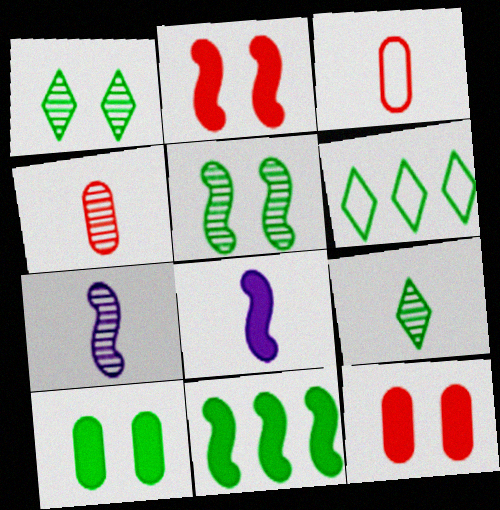[[2, 8, 11], 
[3, 8, 9], 
[4, 7, 9], 
[6, 7, 12]]